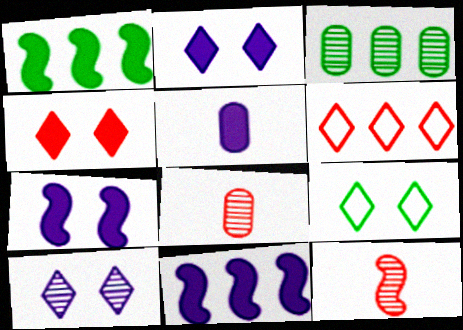[[1, 4, 5], 
[2, 5, 11], 
[3, 6, 11], 
[3, 10, 12], 
[4, 9, 10], 
[8, 9, 11]]